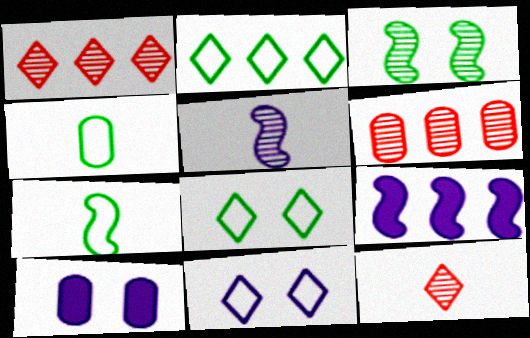[[1, 7, 10], 
[2, 6, 9], 
[4, 6, 10]]